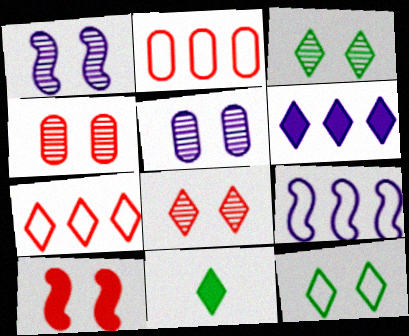[[1, 2, 11], 
[1, 3, 4], 
[4, 9, 11], 
[5, 10, 12]]